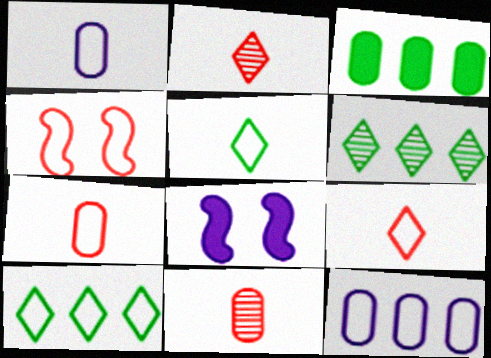[[1, 4, 10], 
[4, 5, 12], 
[6, 7, 8], 
[8, 10, 11]]